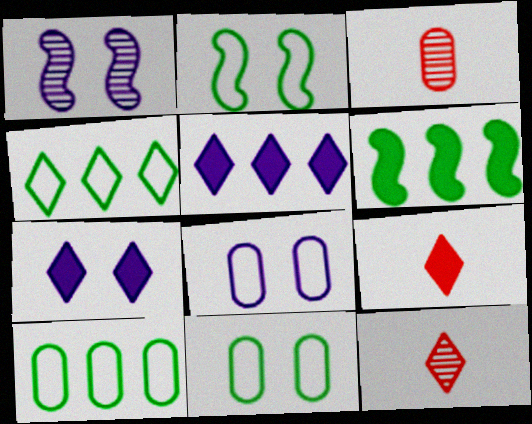[[1, 7, 8], 
[1, 9, 10], 
[2, 3, 5], 
[4, 7, 12], 
[6, 8, 12]]